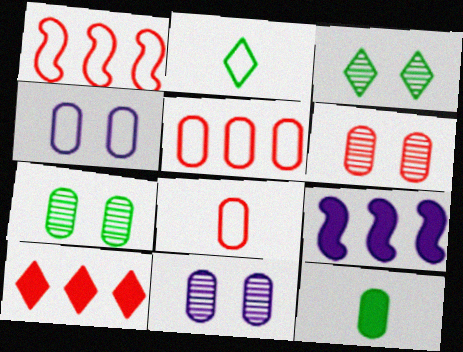[[1, 2, 4], 
[2, 6, 9], 
[3, 8, 9], 
[5, 11, 12], 
[6, 7, 11]]